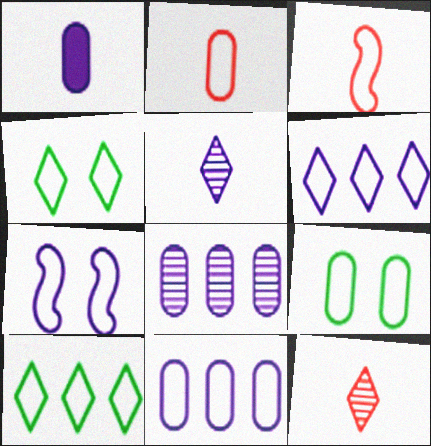[[2, 7, 10], 
[2, 9, 11], 
[3, 4, 11], 
[3, 6, 9]]